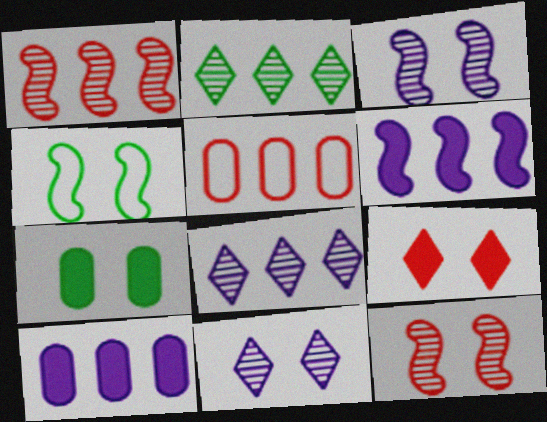[[2, 5, 6]]